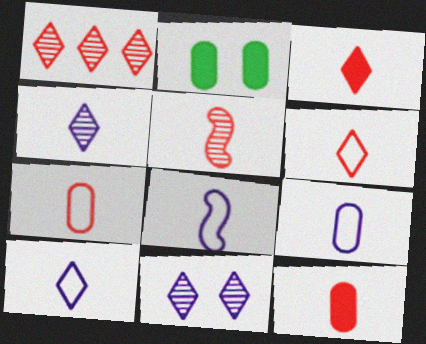[[1, 2, 8], 
[3, 5, 7], 
[5, 6, 12], 
[8, 9, 10]]